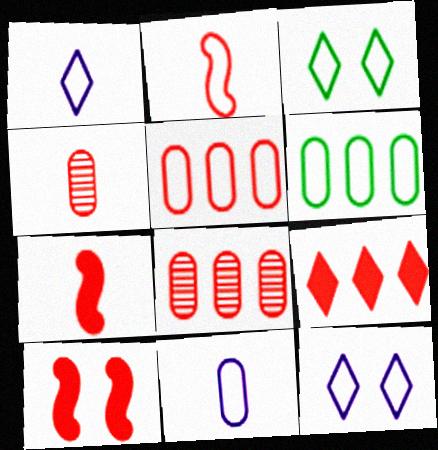[[2, 6, 12]]